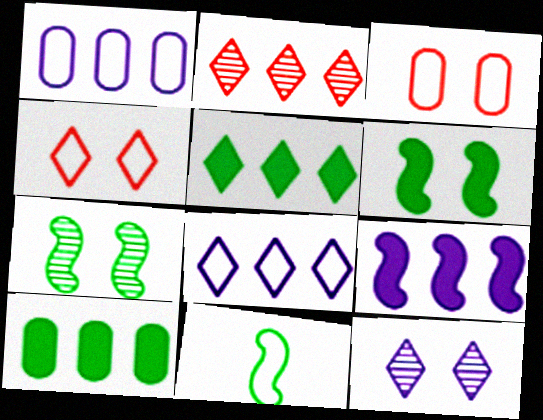[[1, 4, 11], 
[2, 5, 8], 
[3, 6, 12], 
[3, 8, 11]]